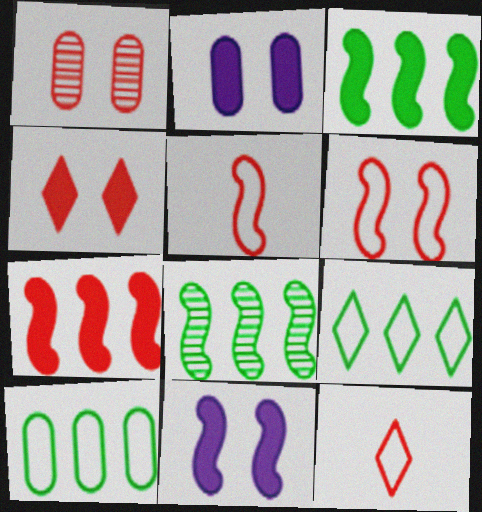[[1, 4, 6], 
[1, 7, 12], 
[2, 8, 12], 
[5, 8, 11]]